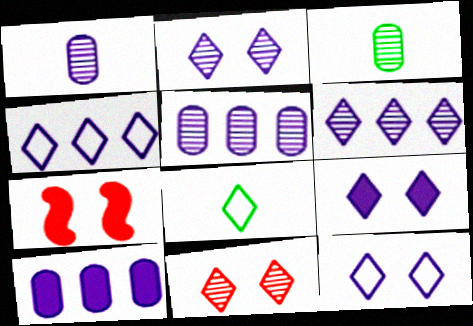[[2, 9, 12], 
[3, 4, 7], 
[5, 7, 8]]